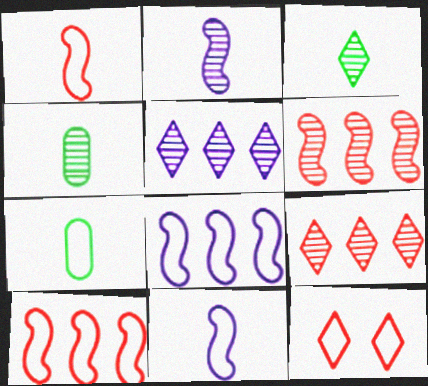[[7, 8, 12]]